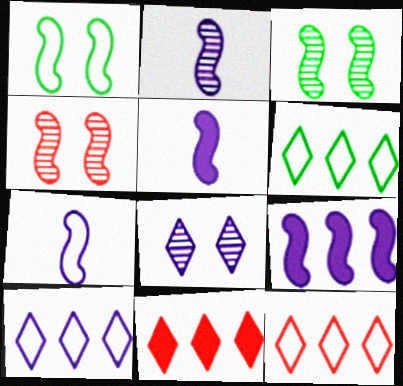[[2, 5, 7], 
[6, 10, 12]]